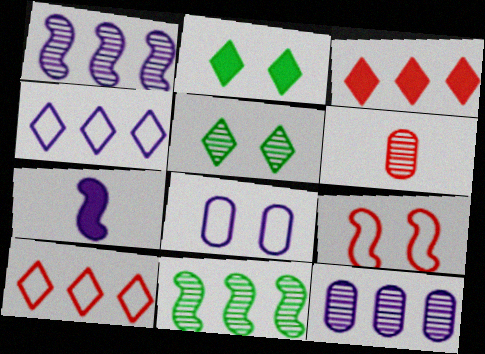[[1, 5, 6], 
[3, 6, 9], 
[7, 9, 11]]